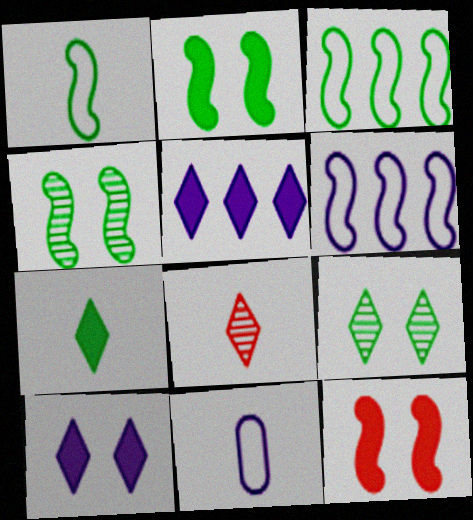[]